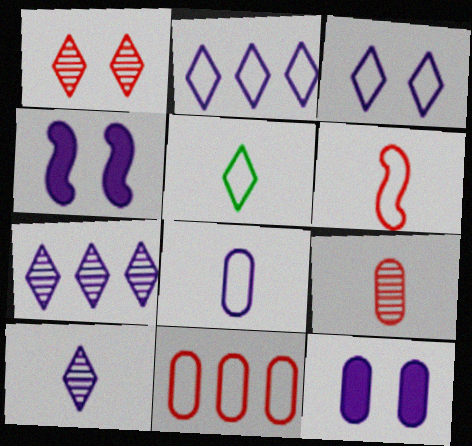[[4, 7, 8], 
[5, 6, 8]]